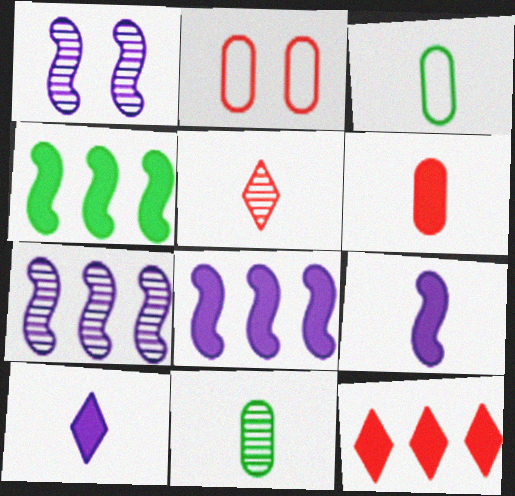[[1, 3, 12], 
[3, 5, 9]]